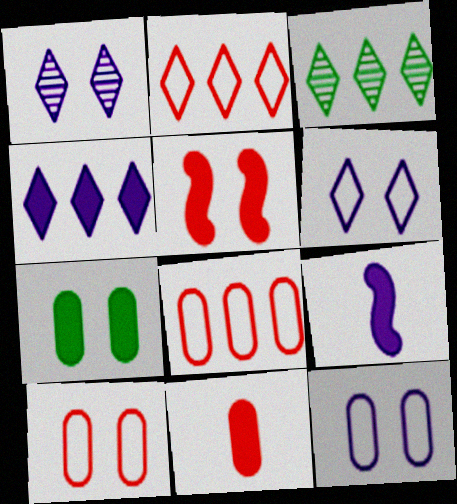[[2, 3, 4], 
[3, 9, 10]]